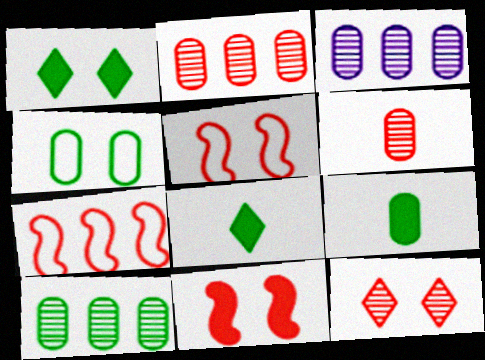[[2, 3, 10], 
[3, 5, 8], 
[4, 9, 10]]